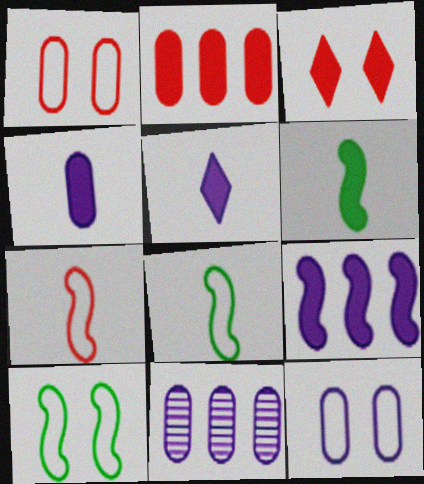[[3, 8, 11], 
[4, 11, 12]]